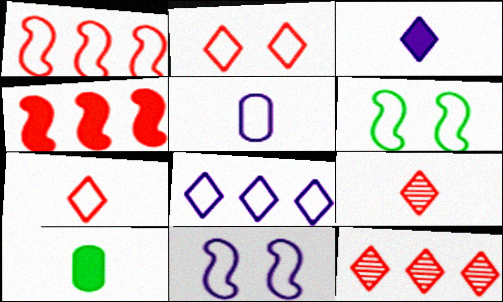[[5, 8, 11], 
[10, 11, 12]]